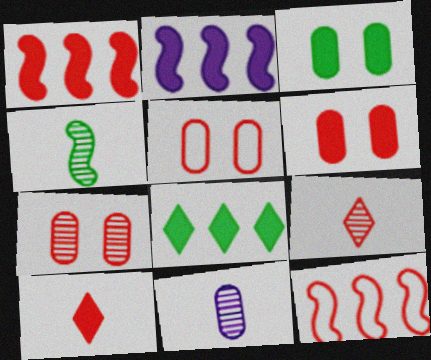[[1, 5, 9], 
[1, 6, 10], 
[2, 3, 10], 
[4, 9, 11], 
[5, 6, 7], 
[6, 9, 12], 
[7, 10, 12]]